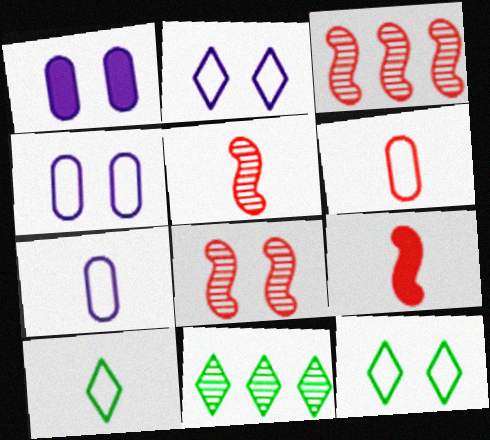[[1, 3, 10], 
[1, 8, 12], 
[3, 5, 8], 
[4, 9, 11]]